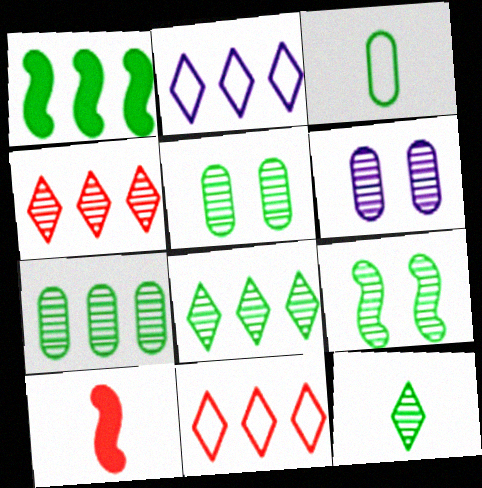[[2, 5, 10], 
[7, 9, 12]]